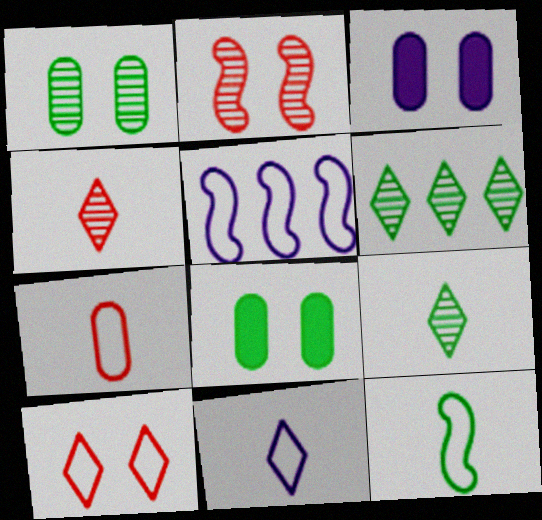[[4, 5, 8], 
[6, 8, 12], 
[7, 11, 12]]